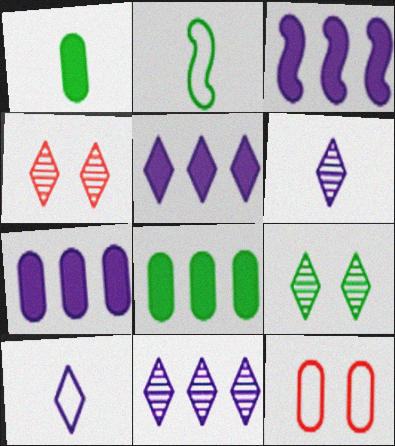[[2, 4, 7], 
[2, 8, 9], 
[3, 5, 7]]